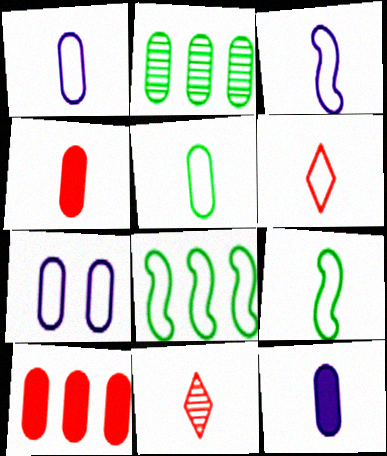[[1, 6, 9], 
[2, 4, 7], 
[3, 5, 6], 
[6, 7, 8], 
[9, 11, 12]]